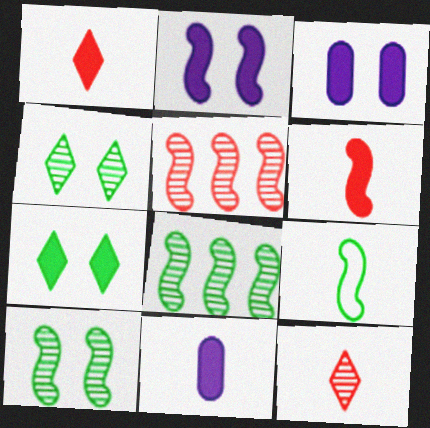[[2, 5, 9], 
[9, 11, 12]]